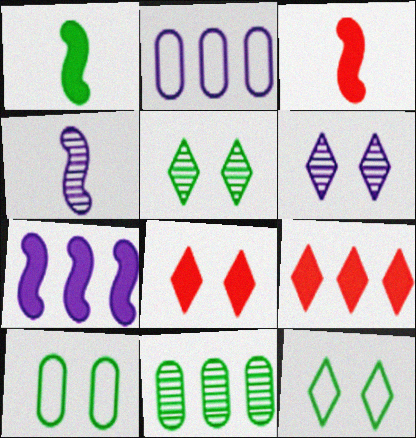[[1, 11, 12], 
[2, 3, 5], 
[4, 9, 10], 
[6, 8, 12]]